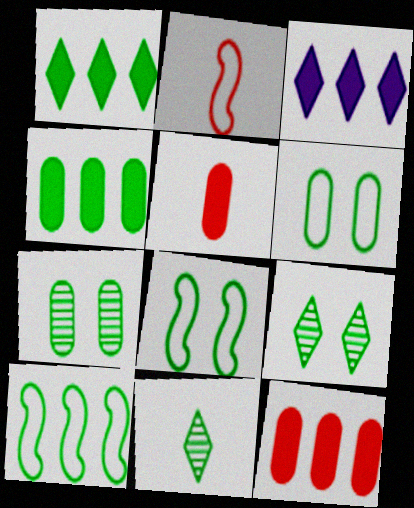[[2, 3, 7], 
[4, 8, 11]]